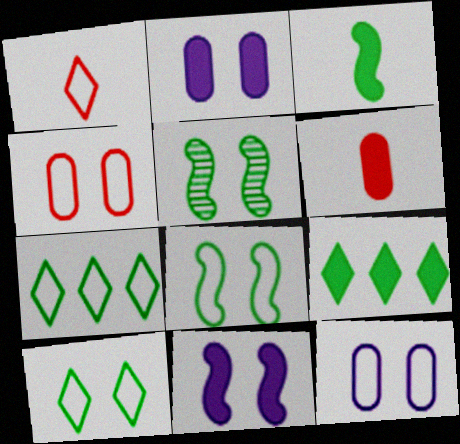[[6, 9, 11]]